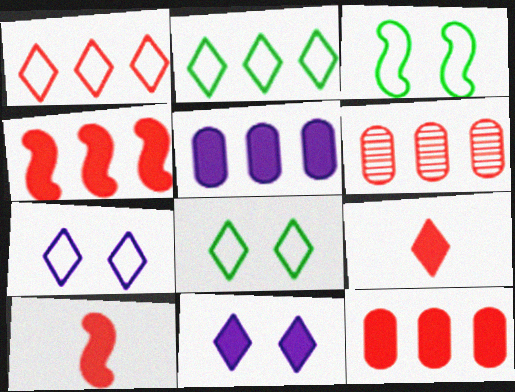[[1, 4, 6]]